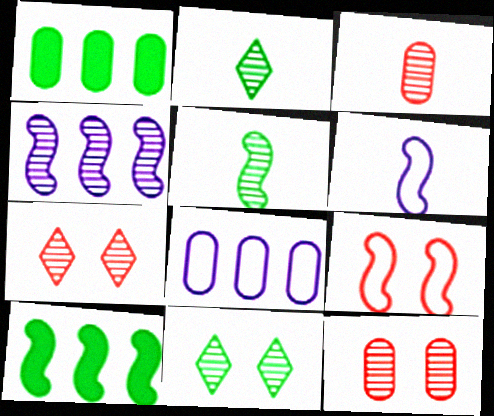[[1, 6, 7], 
[2, 4, 12], 
[3, 4, 11]]